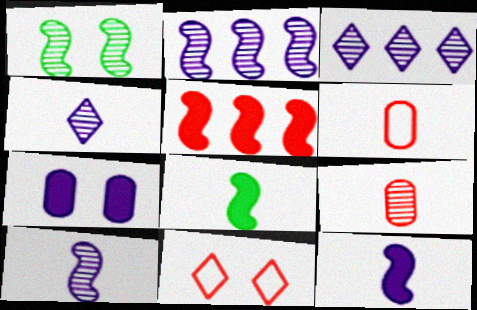[[1, 3, 9], 
[1, 7, 11], 
[4, 6, 8], 
[5, 9, 11]]